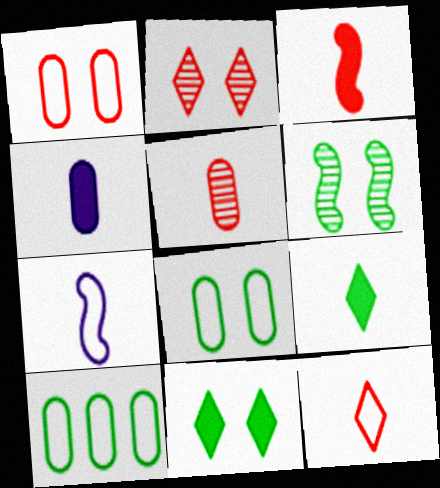[[3, 4, 9], 
[3, 5, 12], 
[5, 7, 9], 
[6, 8, 11], 
[6, 9, 10]]